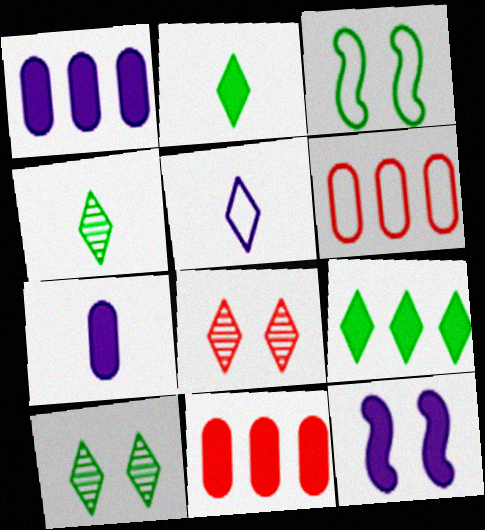[[2, 11, 12], 
[3, 5, 6], 
[4, 6, 12], 
[5, 8, 9]]